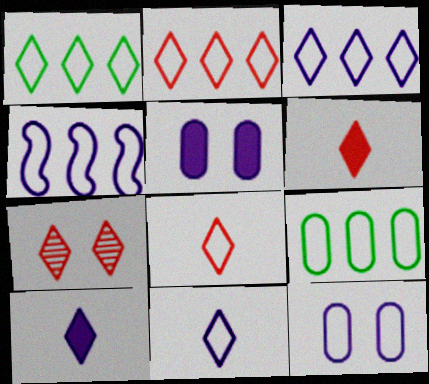[[1, 2, 3], 
[1, 7, 10], 
[2, 4, 9], 
[2, 6, 7], 
[4, 11, 12]]